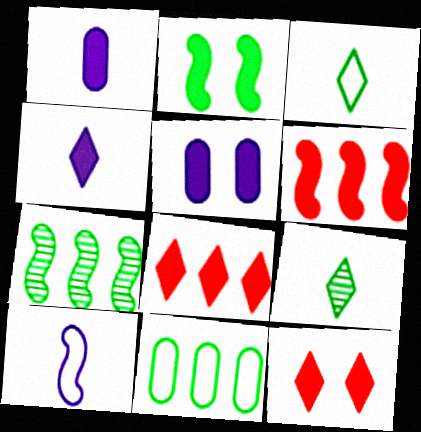[[1, 2, 8], 
[2, 5, 12], 
[2, 9, 11]]